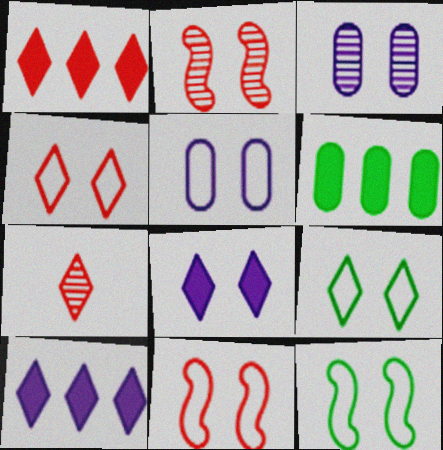[[1, 4, 7], 
[4, 5, 12], 
[5, 9, 11], 
[7, 9, 10]]